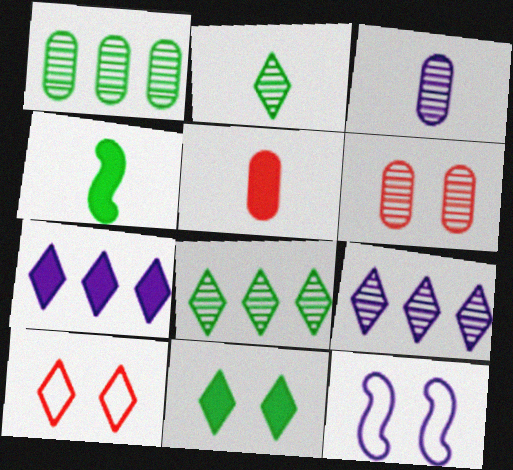[[1, 3, 6], 
[2, 7, 10], 
[3, 7, 12], 
[5, 8, 12], 
[6, 11, 12]]